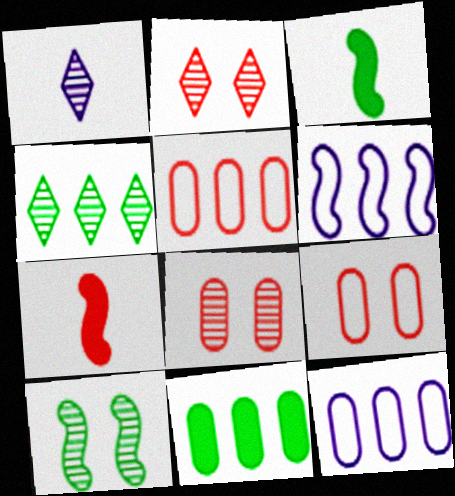[[1, 2, 4], 
[2, 3, 12], 
[2, 5, 7], 
[6, 7, 10]]